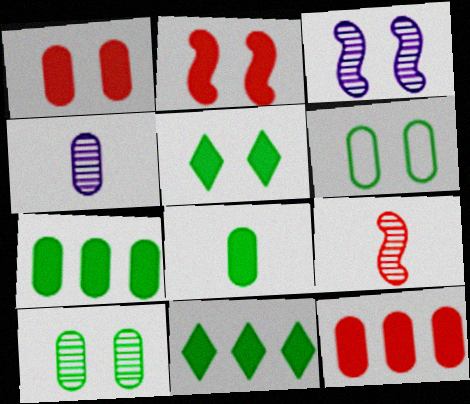[[4, 6, 12]]